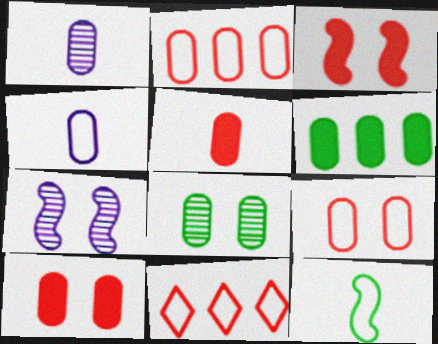[[1, 6, 9]]